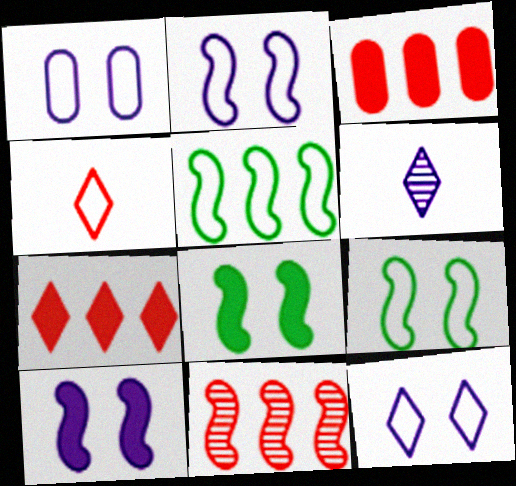[[1, 2, 12], 
[1, 4, 5], 
[3, 6, 9]]